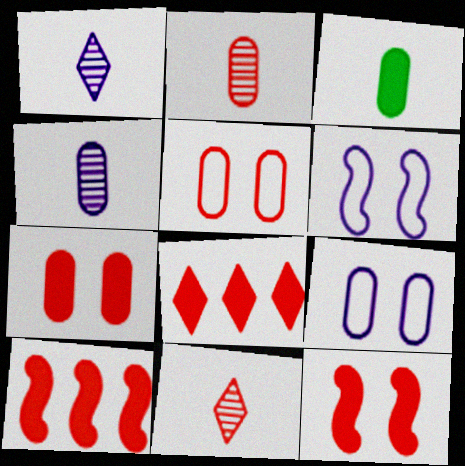[[5, 10, 11]]